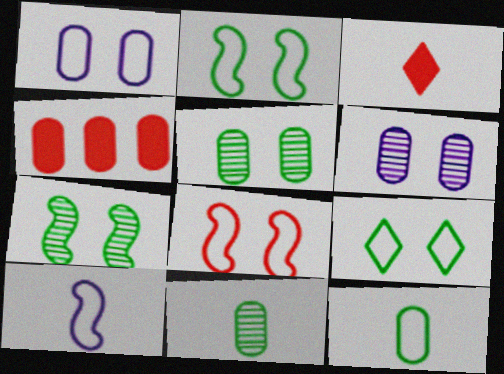[[1, 4, 11], 
[1, 8, 9], 
[3, 10, 11], 
[4, 6, 12]]